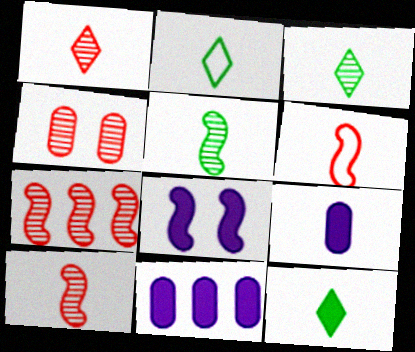[[1, 4, 7], 
[2, 3, 12], 
[2, 9, 10], 
[3, 6, 9]]